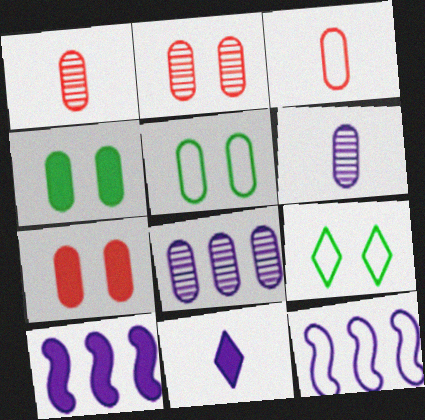[[1, 9, 10], 
[3, 4, 8], 
[3, 9, 12]]